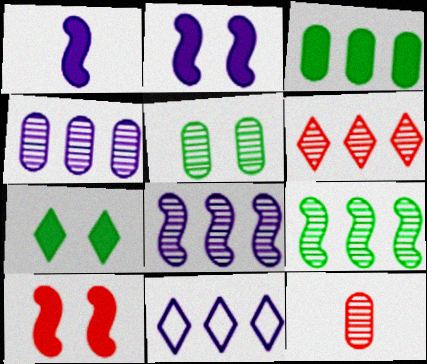[[4, 5, 12], 
[4, 6, 9]]